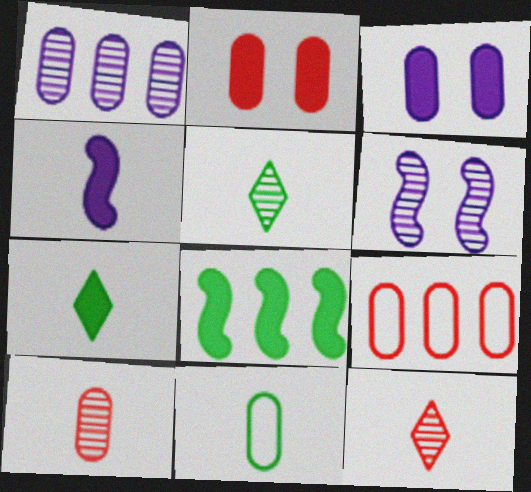[[1, 2, 11], 
[2, 9, 10], 
[4, 11, 12], 
[6, 7, 9]]